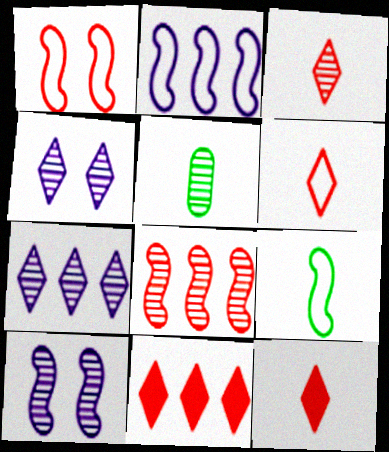[[1, 2, 9], 
[3, 6, 12], 
[4, 5, 8]]